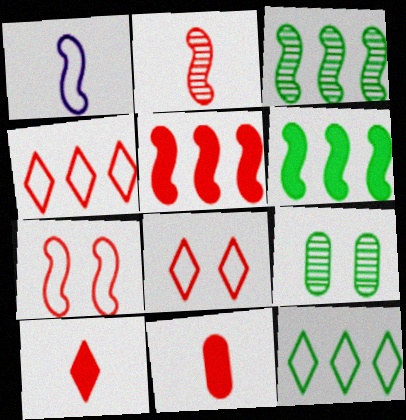[[2, 5, 7]]